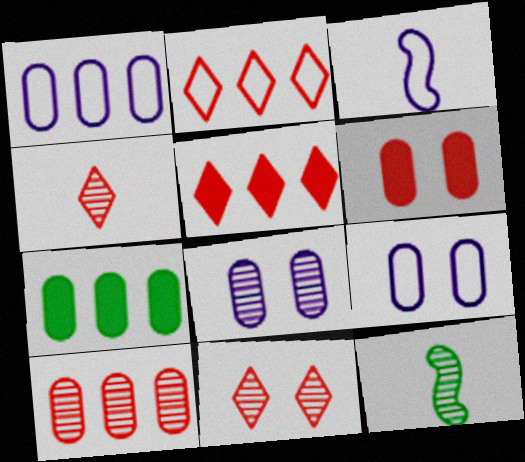[[1, 7, 10], 
[3, 7, 11], 
[5, 9, 12]]